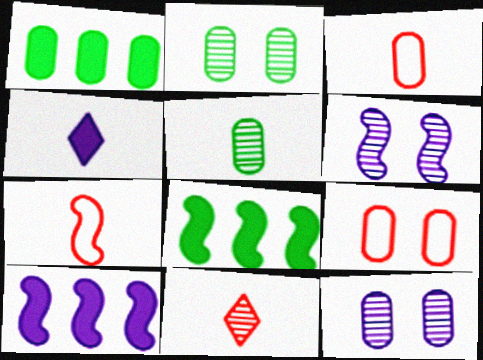[[1, 3, 12], 
[4, 5, 7], 
[6, 7, 8]]